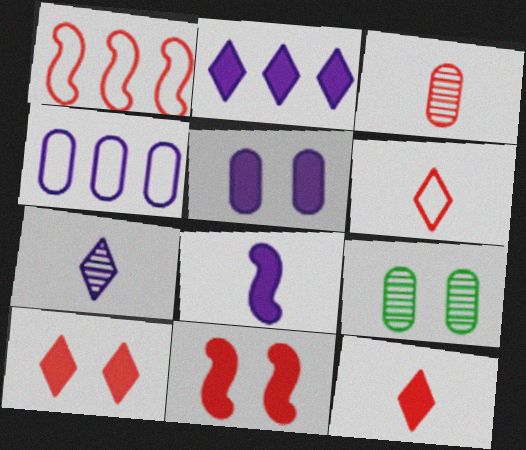[[1, 3, 10], 
[2, 5, 8]]